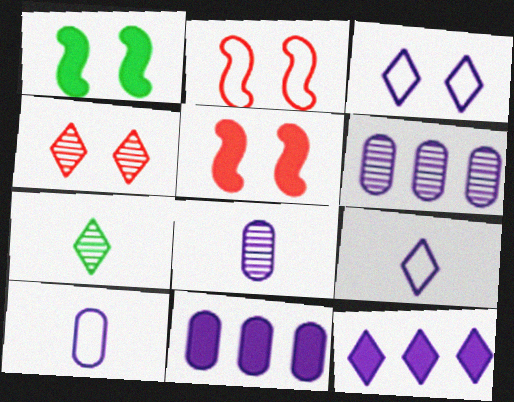[[2, 7, 11]]